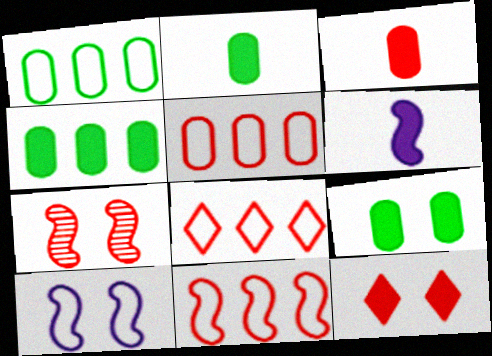[[2, 4, 9], 
[3, 7, 8], 
[4, 6, 12], 
[5, 8, 11]]